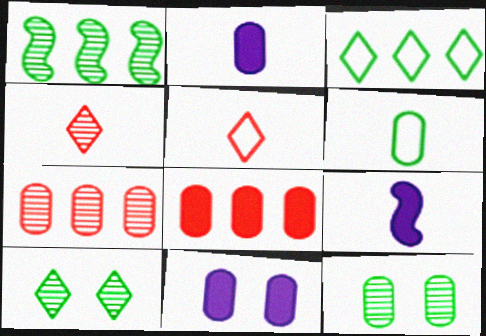[[1, 5, 11], 
[4, 6, 9], 
[6, 7, 11]]